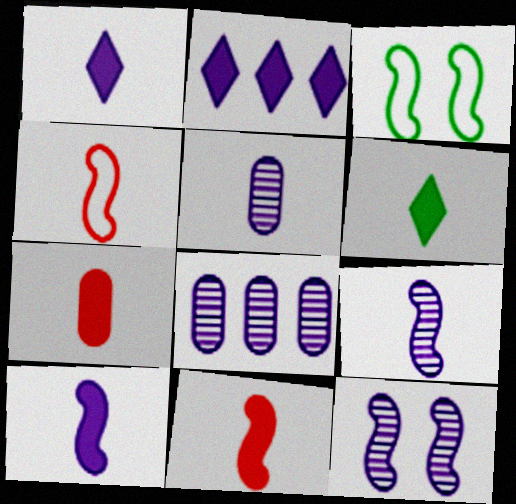[[4, 5, 6], 
[6, 7, 10]]